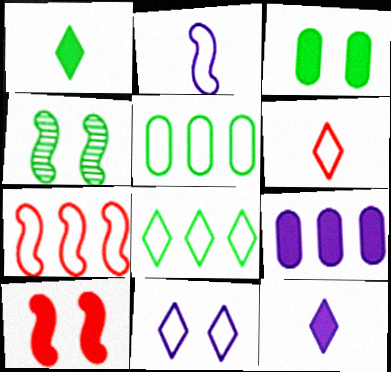[[1, 4, 5], 
[1, 9, 10], 
[4, 6, 9], 
[6, 8, 11]]